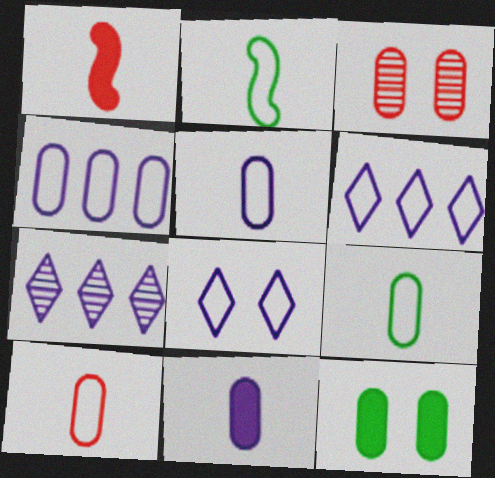[[5, 9, 10]]